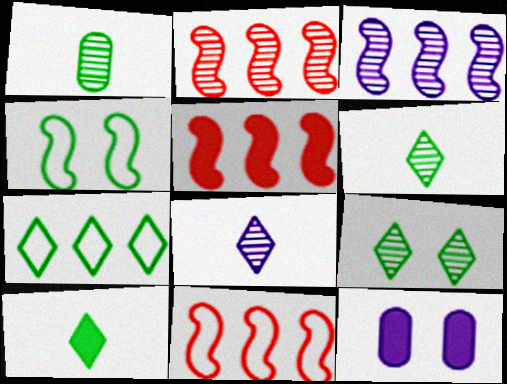[[2, 5, 11], 
[5, 10, 12], 
[6, 11, 12], 
[7, 9, 10]]